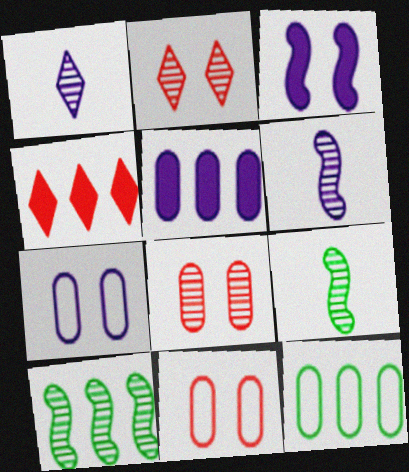[[1, 8, 10], 
[4, 7, 9]]